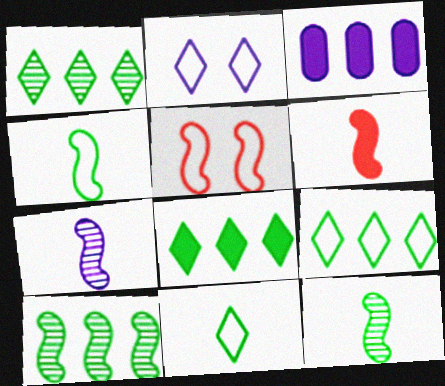[[1, 8, 9], 
[2, 3, 7], 
[4, 6, 7]]